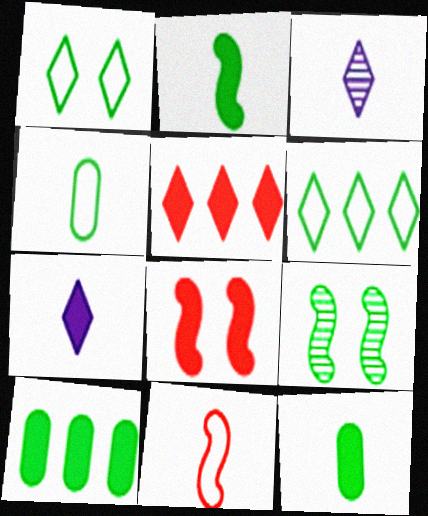[[1, 3, 5], 
[3, 11, 12], 
[6, 9, 12], 
[7, 8, 10]]